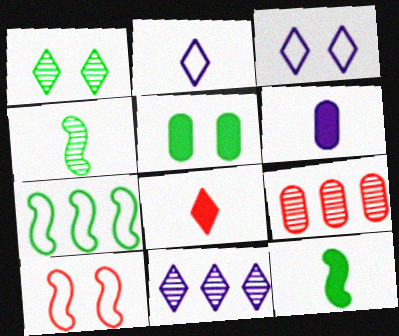[[3, 9, 12], 
[6, 8, 12], 
[8, 9, 10]]